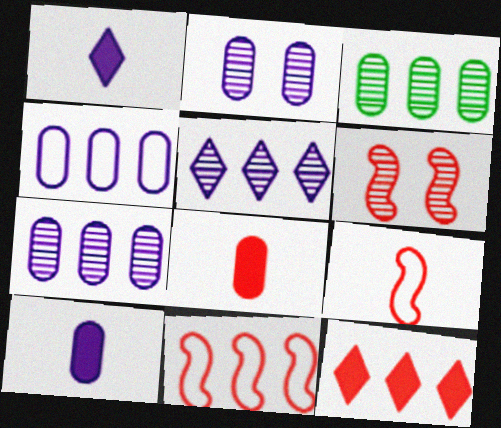[[2, 4, 10]]